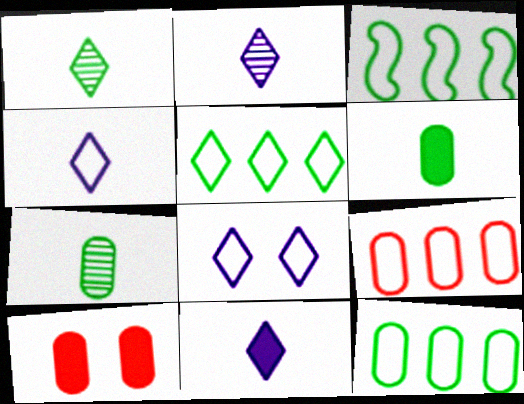[[2, 3, 10], 
[2, 4, 11], 
[3, 5, 12]]